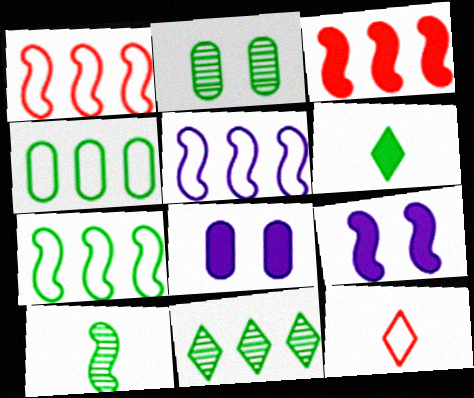[[1, 5, 7], 
[1, 9, 10], 
[2, 6, 7], 
[2, 10, 11], 
[3, 6, 8]]